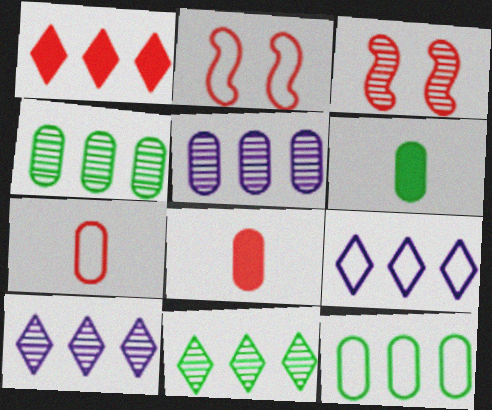[[1, 3, 7], 
[1, 9, 11], 
[2, 6, 10], 
[3, 6, 9]]